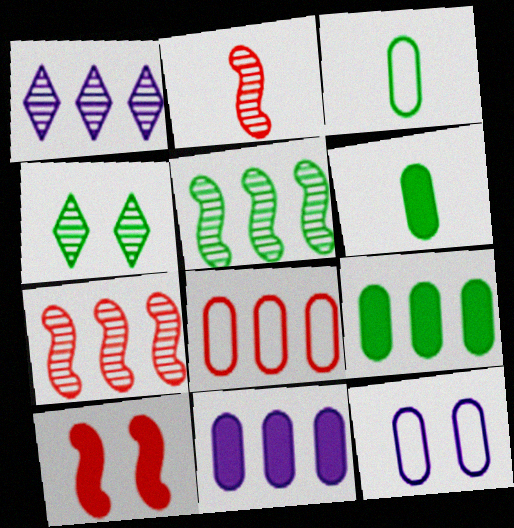[[1, 3, 10], 
[3, 8, 12], 
[4, 10, 12]]